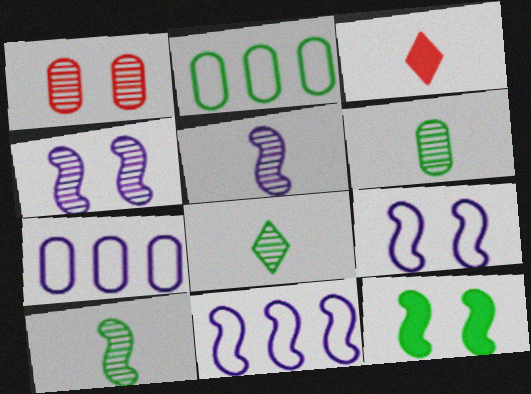[[2, 3, 4], 
[2, 8, 12], 
[6, 8, 10]]